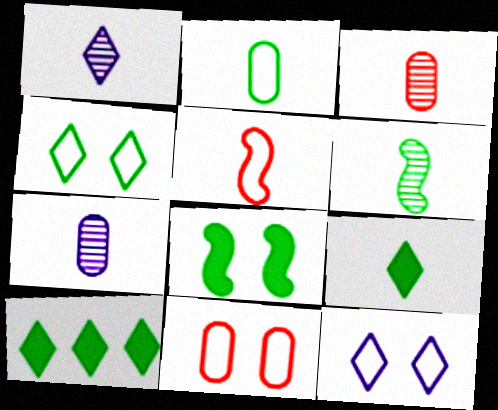[[1, 3, 6], 
[2, 6, 9], 
[5, 7, 9]]